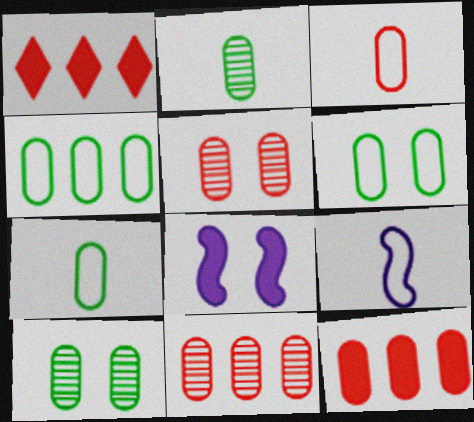[[1, 9, 10], 
[3, 5, 12], 
[4, 6, 7]]